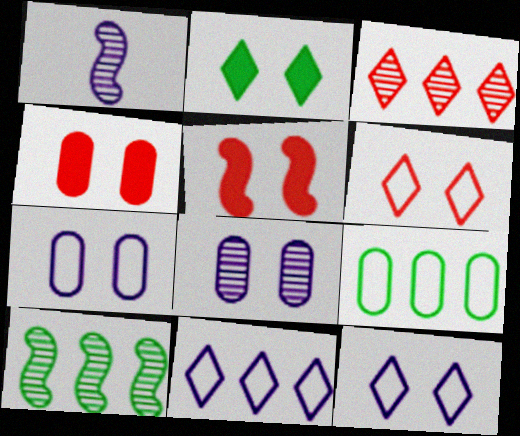[]